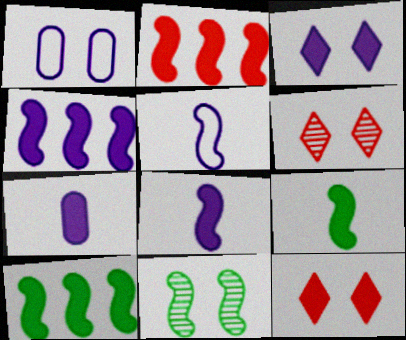[[1, 11, 12], 
[2, 4, 10], 
[2, 5, 11], 
[3, 4, 7], 
[7, 10, 12]]